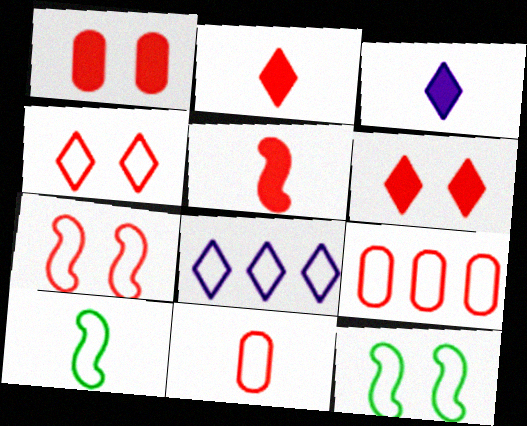[[8, 11, 12]]